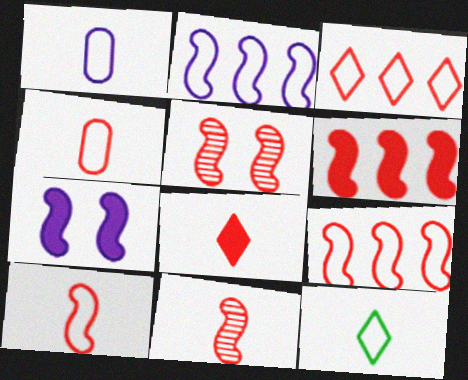[[1, 10, 12], 
[4, 8, 11], 
[5, 6, 10]]